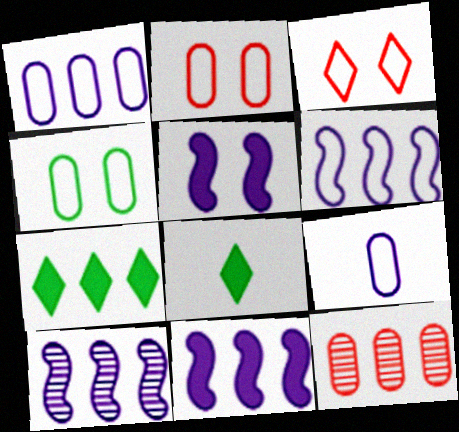[[2, 8, 10], 
[6, 7, 12], 
[6, 10, 11]]